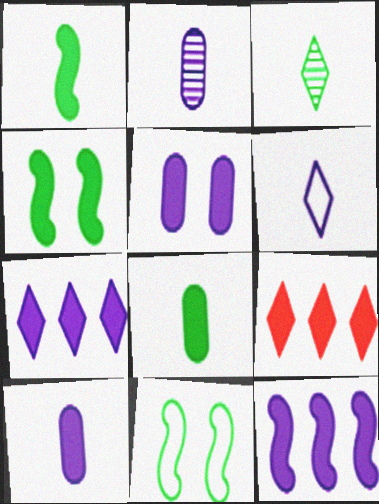[[1, 5, 9], 
[2, 9, 11], 
[4, 9, 10]]